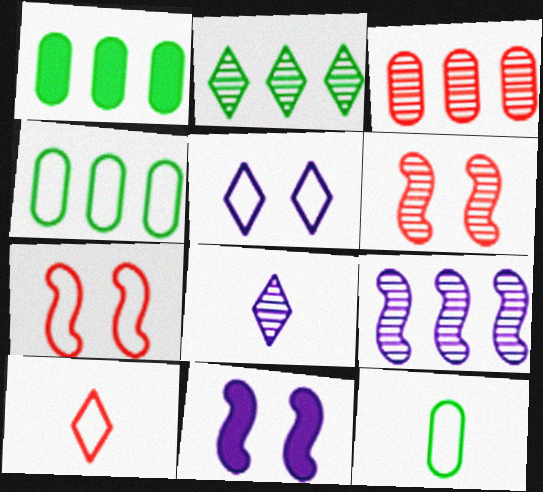[[1, 7, 8], 
[2, 3, 9]]